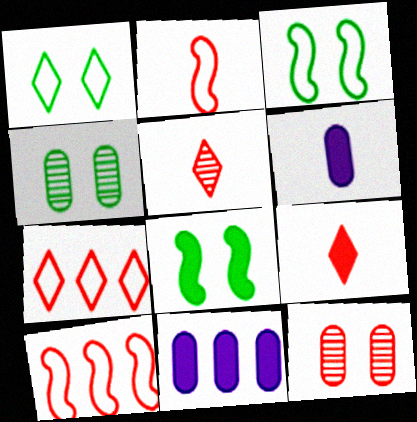[[1, 4, 8], 
[3, 5, 11], 
[8, 9, 11], 
[9, 10, 12]]